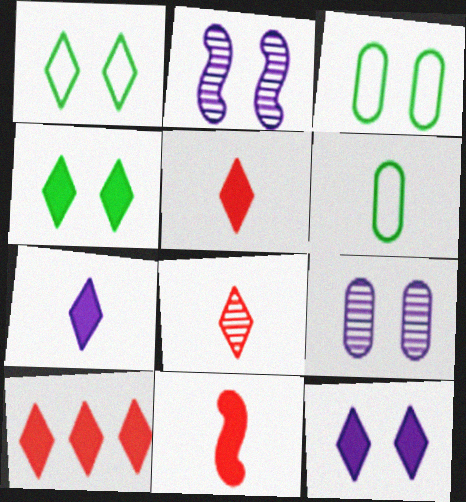[[2, 6, 10], 
[4, 7, 10]]